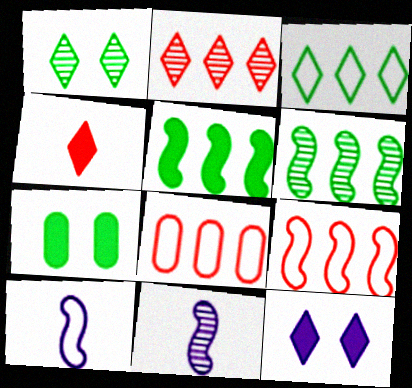[[2, 7, 10]]